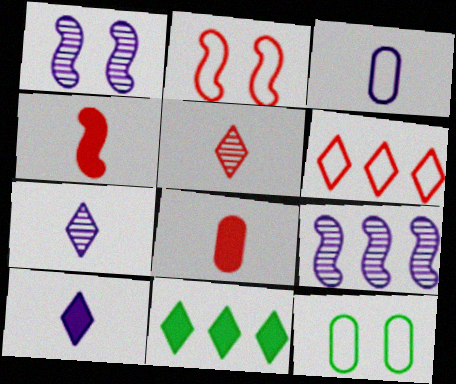[]